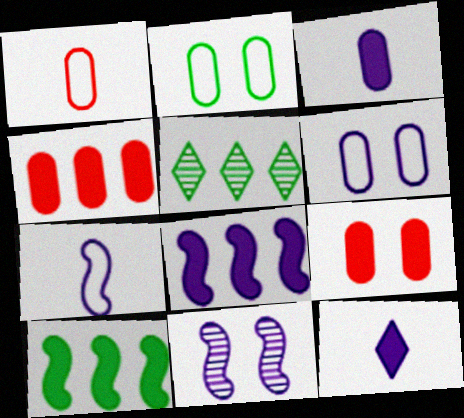[[5, 7, 9], 
[7, 8, 11], 
[9, 10, 12]]